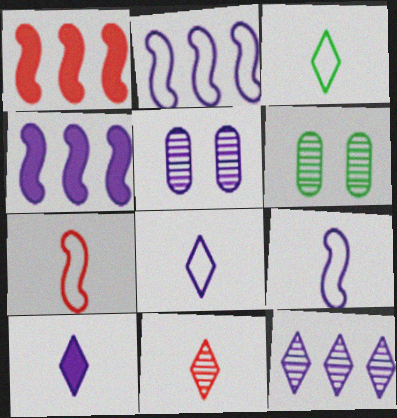[[1, 3, 5], 
[1, 6, 8], 
[2, 5, 10], 
[3, 10, 11], 
[4, 5, 8]]